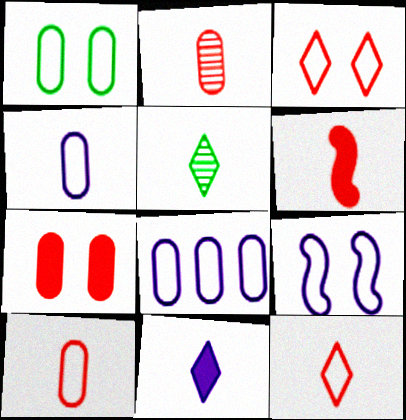[[1, 3, 9], 
[1, 8, 10], 
[2, 6, 12], 
[4, 5, 6], 
[5, 11, 12]]